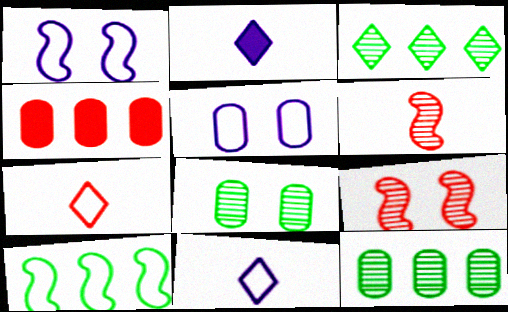[[4, 7, 9], 
[5, 7, 10]]